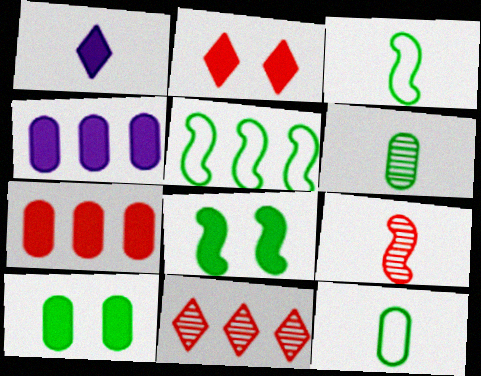[[1, 7, 8], 
[1, 9, 12], 
[4, 5, 11]]